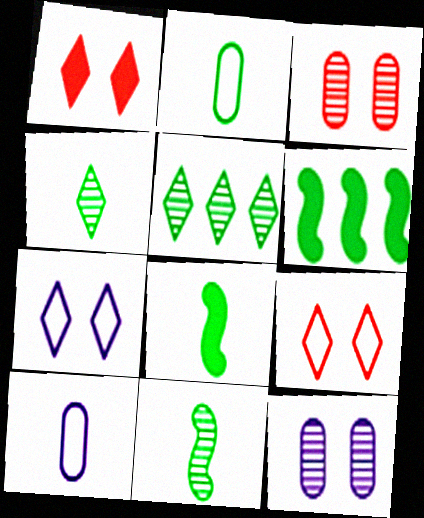[[2, 4, 8]]